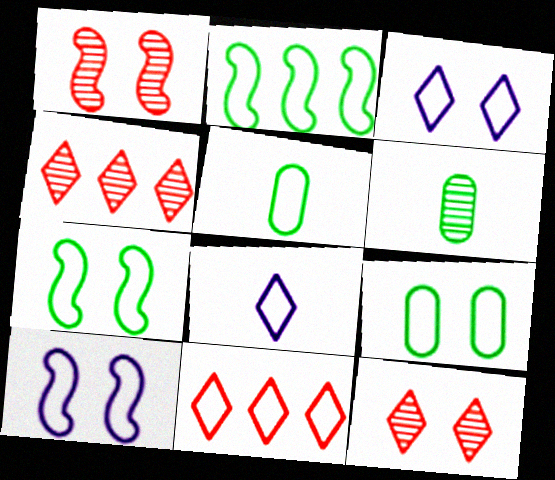[[5, 10, 11]]